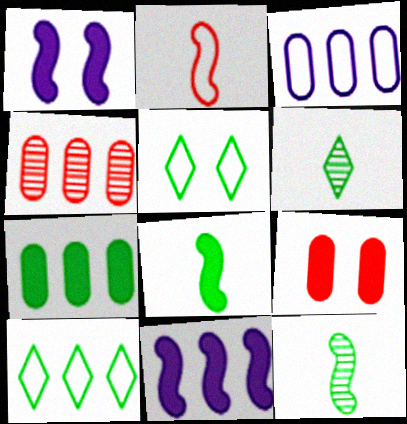[[2, 3, 5], 
[3, 4, 7], 
[4, 10, 11], 
[5, 7, 12]]